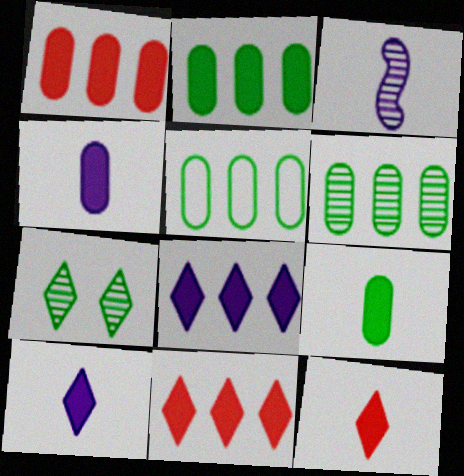[[2, 5, 6]]